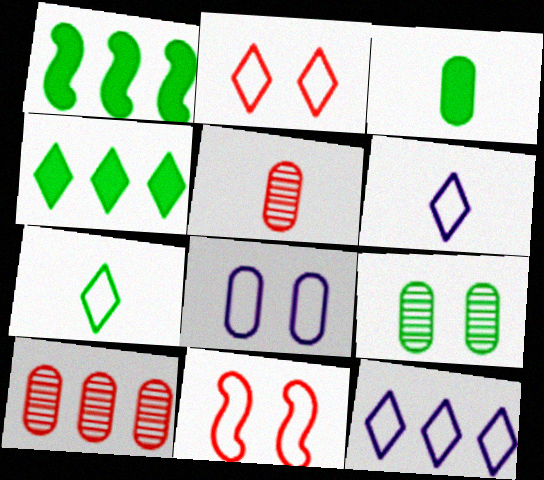[[1, 7, 9], 
[1, 10, 12], 
[2, 7, 12], 
[3, 8, 10]]